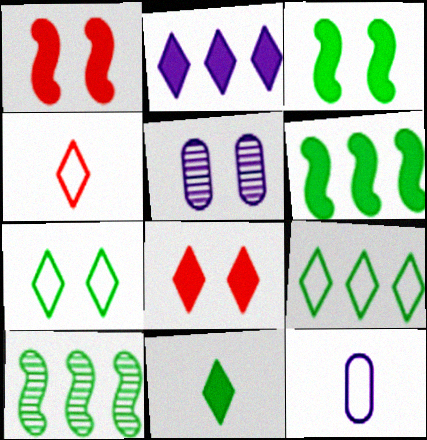[[1, 5, 7], 
[2, 8, 11], 
[4, 5, 6], 
[8, 10, 12]]